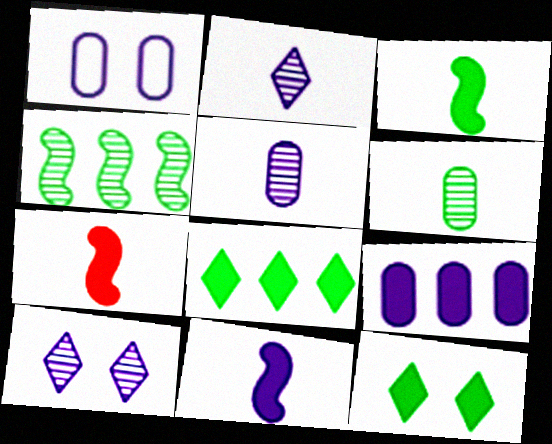[[1, 5, 9], 
[3, 7, 11], 
[7, 9, 12]]